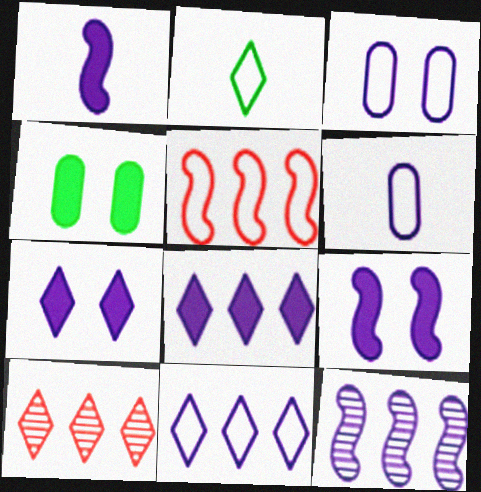[[2, 3, 5], 
[2, 7, 10], 
[6, 7, 12]]